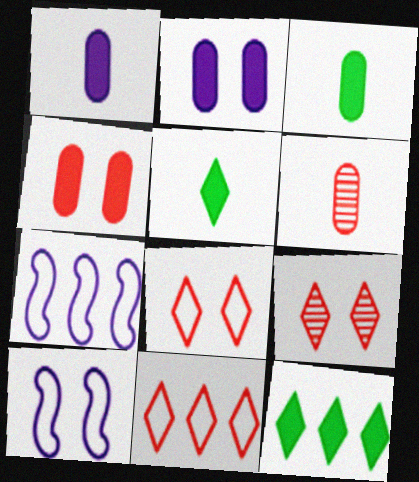[[3, 7, 9], 
[6, 10, 12]]